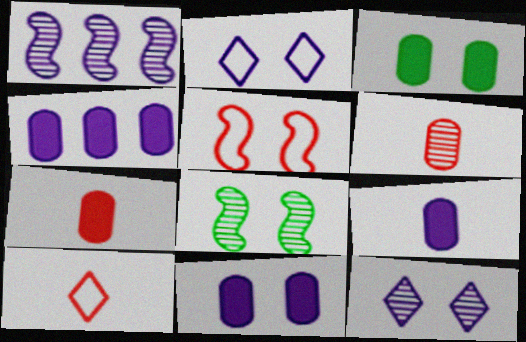[[1, 2, 9], 
[1, 3, 10], 
[3, 4, 7], 
[3, 5, 12], 
[4, 8, 10], 
[4, 9, 11]]